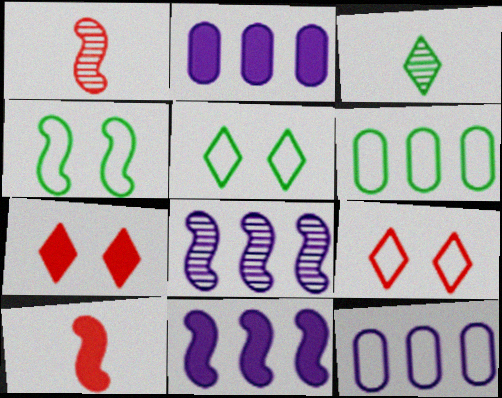[[1, 2, 5], 
[1, 4, 11], 
[4, 8, 10]]